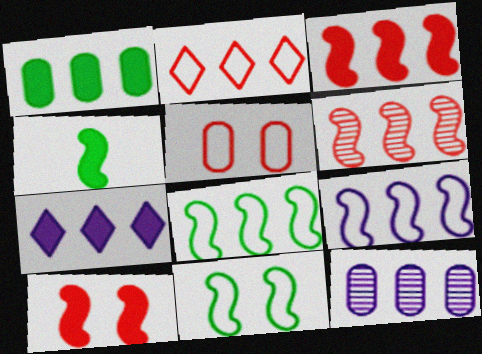[[1, 3, 7], 
[7, 9, 12]]